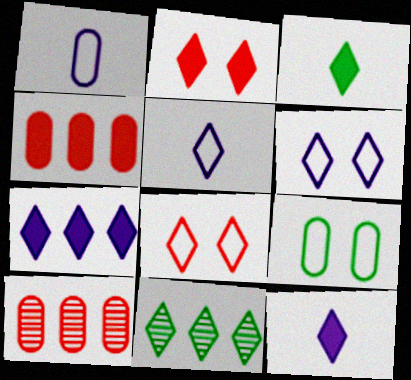[[2, 3, 7], 
[2, 5, 11], 
[8, 11, 12]]